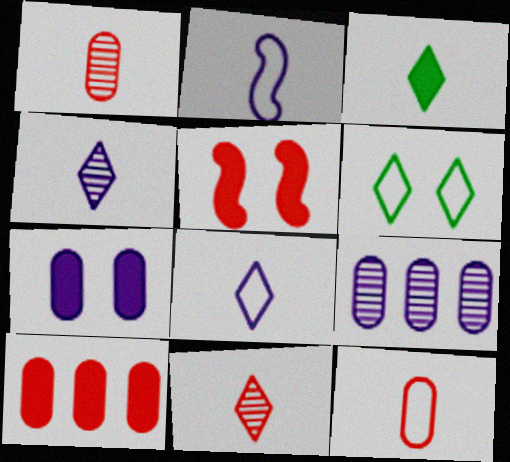[[1, 2, 3], 
[3, 8, 11]]